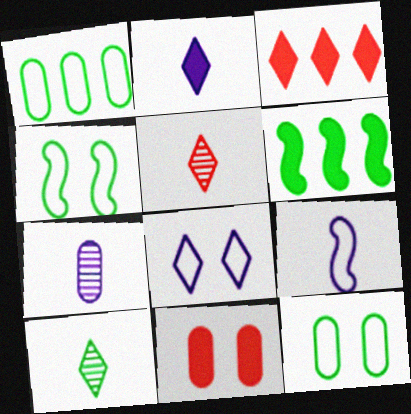[[1, 7, 11], 
[2, 6, 11], 
[2, 7, 9], 
[3, 4, 7], 
[3, 8, 10], 
[6, 10, 12]]